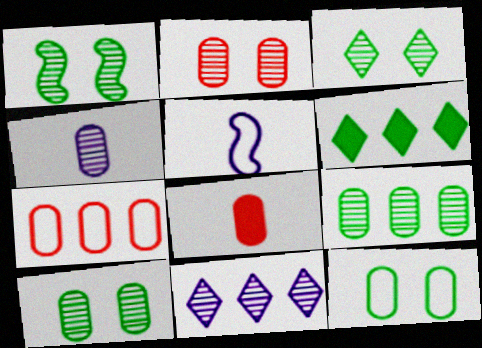[[1, 3, 10], 
[2, 4, 9], 
[2, 5, 6], 
[2, 7, 8]]